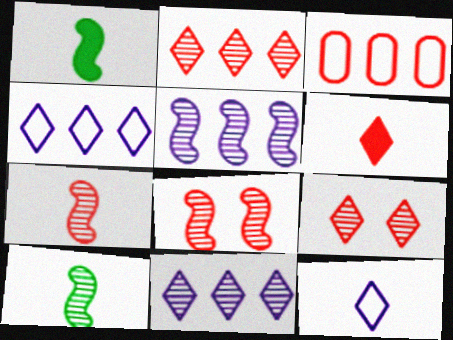[[3, 6, 8], 
[5, 8, 10]]